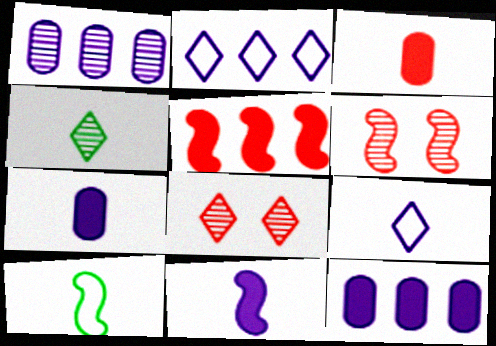[[1, 4, 6], 
[8, 10, 12]]